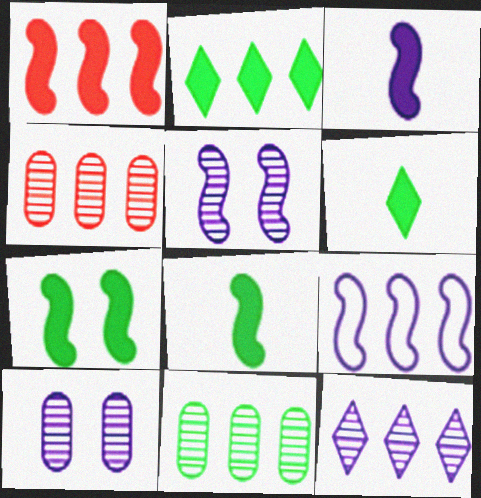[[1, 3, 7], 
[2, 4, 9], 
[3, 5, 9]]